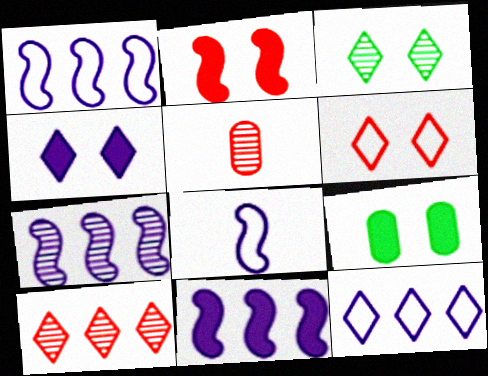[[1, 7, 11], 
[2, 4, 9], 
[3, 4, 6], 
[3, 5, 7], 
[8, 9, 10]]